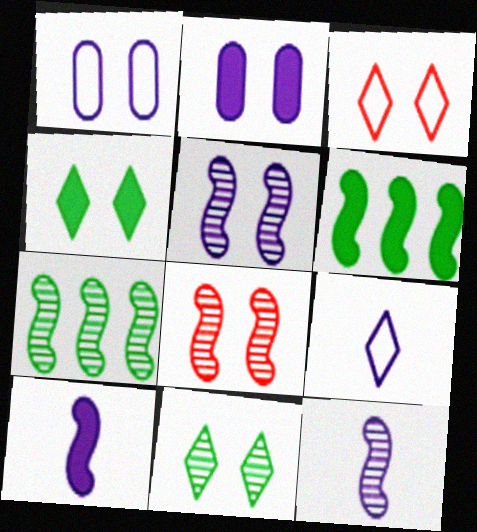[[1, 4, 8], 
[7, 8, 12]]